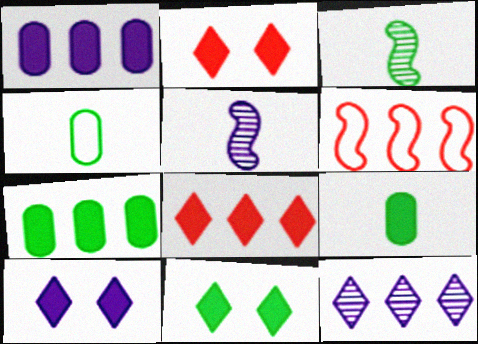[[2, 10, 11], 
[6, 7, 12]]